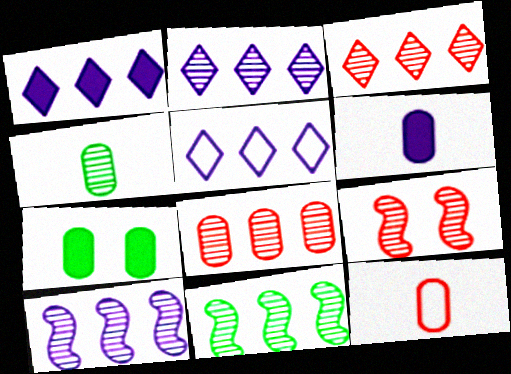[[1, 2, 5], 
[2, 4, 9], 
[2, 8, 11], 
[4, 6, 12]]